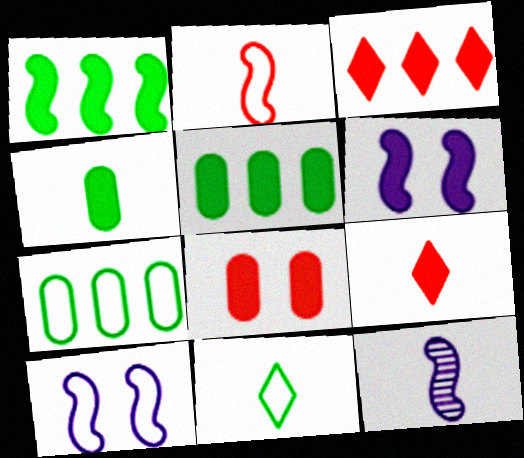[[3, 4, 6], 
[5, 6, 9]]